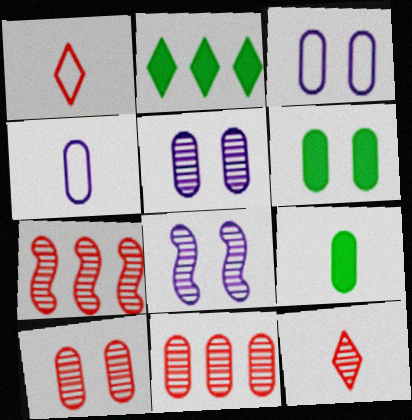[[3, 6, 10], 
[3, 9, 11], 
[4, 6, 11], 
[7, 10, 12]]